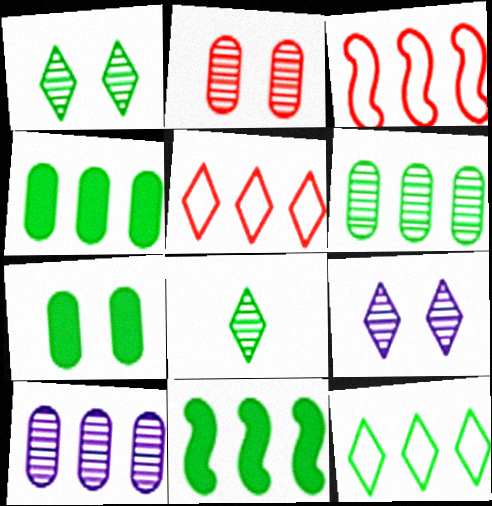[[5, 10, 11], 
[6, 11, 12]]